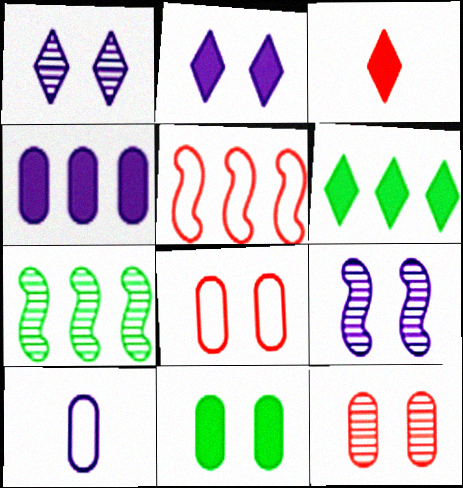[[2, 3, 6], 
[3, 5, 12]]